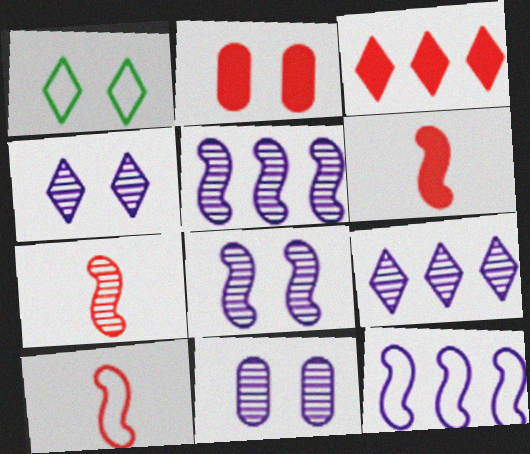[[1, 2, 8], 
[2, 3, 6], 
[4, 8, 11], 
[6, 7, 10]]